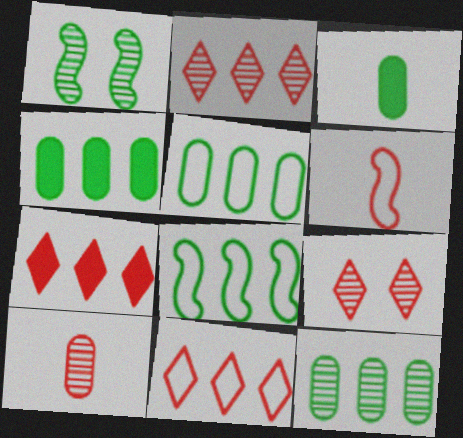[[2, 7, 11], 
[4, 5, 12]]